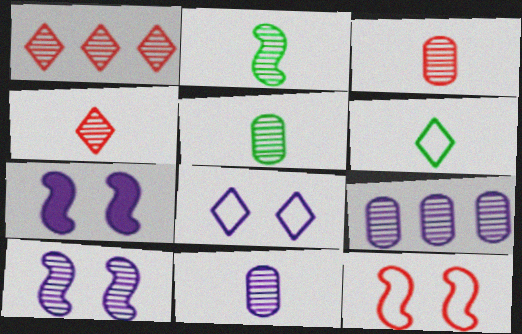[[1, 5, 10], 
[2, 4, 11], 
[3, 5, 11]]